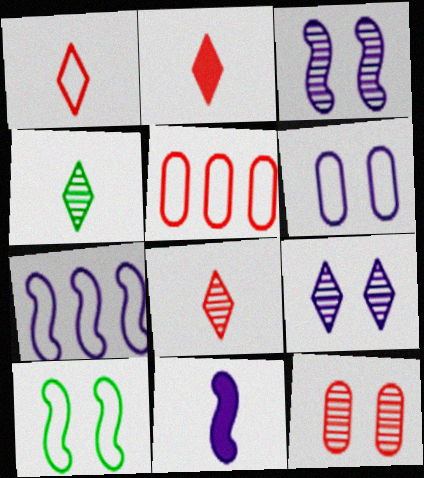[[1, 2, 8], 
[3, 7, 11]]